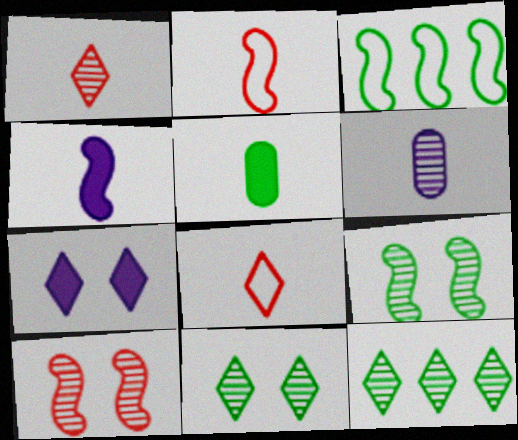[[3, 4, 10], 
[3, 5, 11], 
[6, 10, 12], 
[7, 8, 12]]